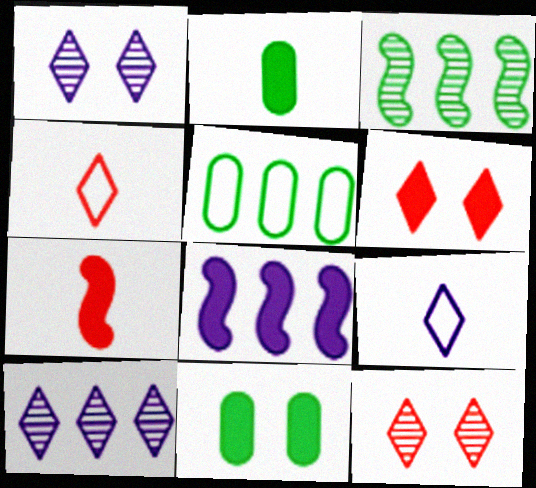[[1, 5, 7], 
[2, 6, 8]]